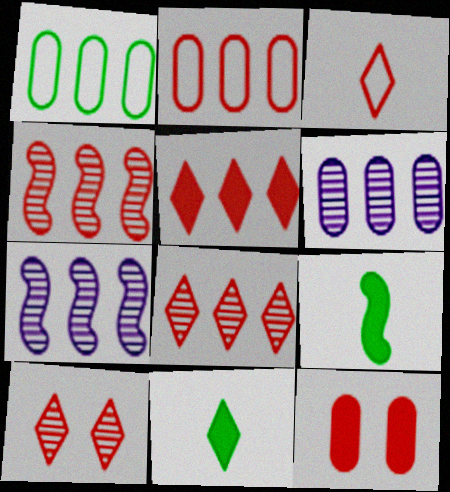[[1, 5, 7], 
[2, 4, 5], 
[3, 4, 12], 
[3, 5, 10]]